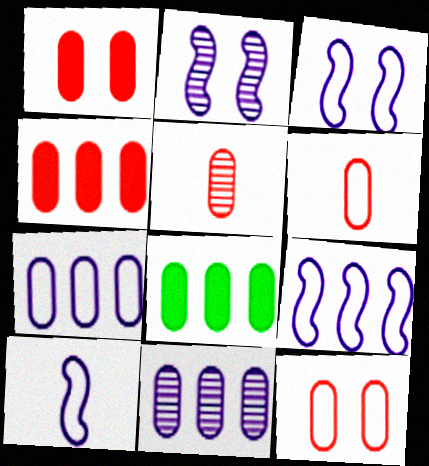[[3, 9, 10], 
[4, 5, 12]]